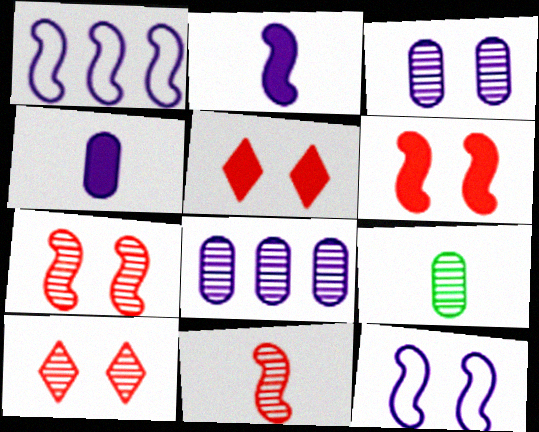[[1, 5, 9]]